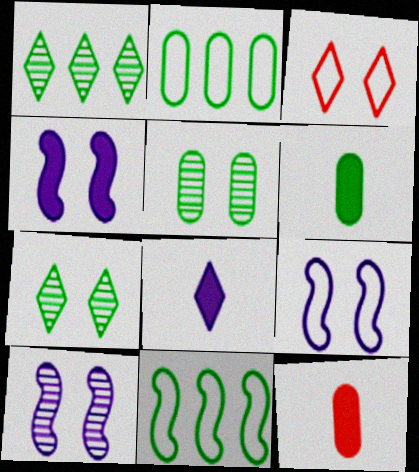[[1, 3, 8], 
[1, 9, 12], 
[2, 5, 6], 
[3, 4, 5], 
[4, 9, 10], 
[6, 7, 11]]